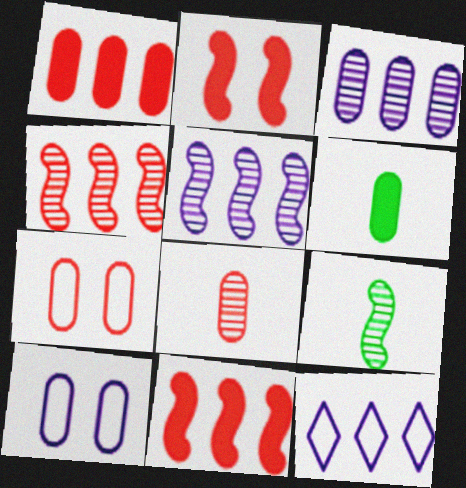[[1, 7, 8], 
[3, 6, 7]]